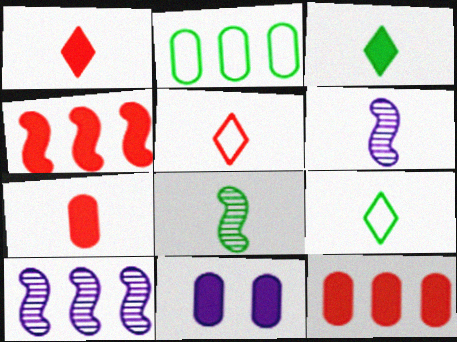[[3, 4, 11], 
[6, 7, 9]]